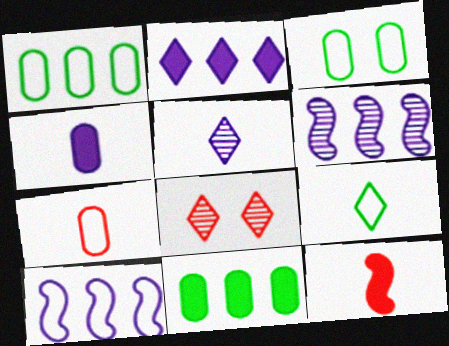[[2, 8, 9]]